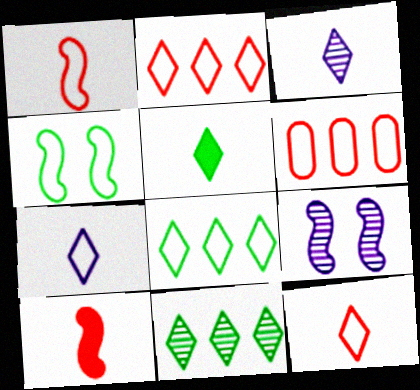[[3, 5, 12], 
[4, 6, 7], 
[5, 6, 9]]